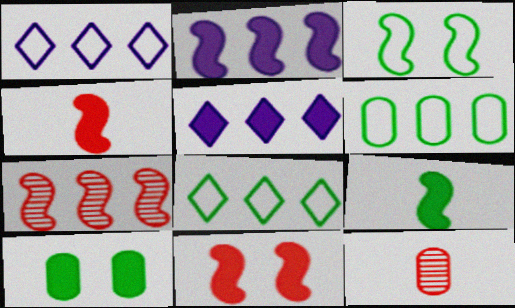[[2, 9, 11], 
[3, 5, 12], 
[4, 5, 10], 
[5, 6, 7]]